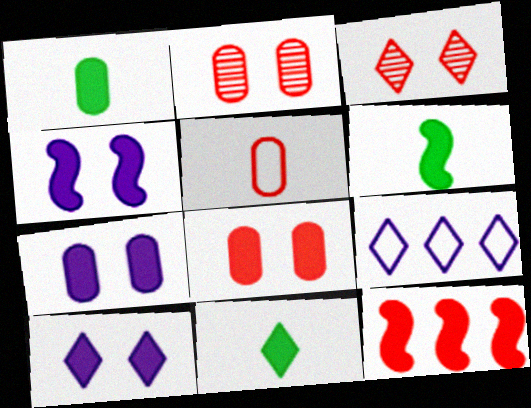[[1, 6, 11], 
[1, 10, 12], 
[2, 6, 9], 
[3, 5, 12], 
[3, 9, 11], 
[4, 6, 12], 
[4, 7, 10], 
[7, 11, 12]]